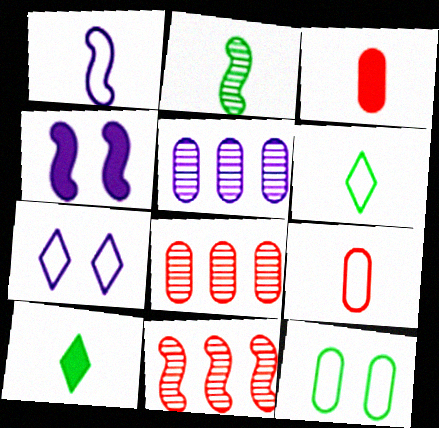[[1, 6, 9], 
[3, 5, 12], 
[4, 6, 8]]